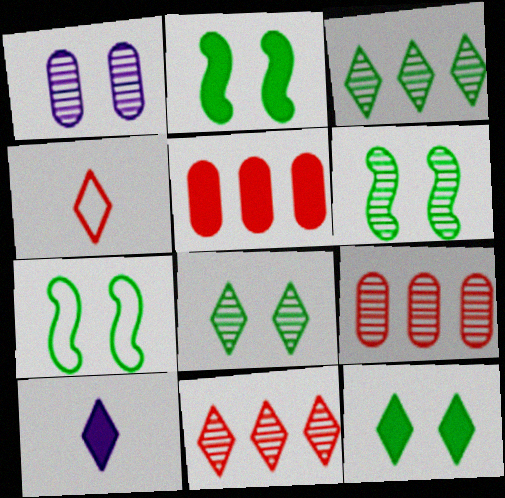[[2, 5, 10], 
[2, 6, 7], 
[7, 9, 10]]